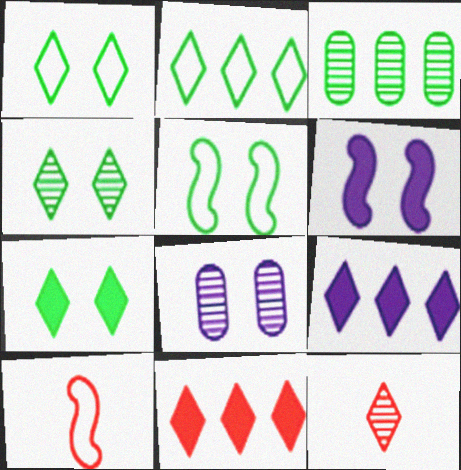[[1, 4, 7], 
[1, 9, 12]]